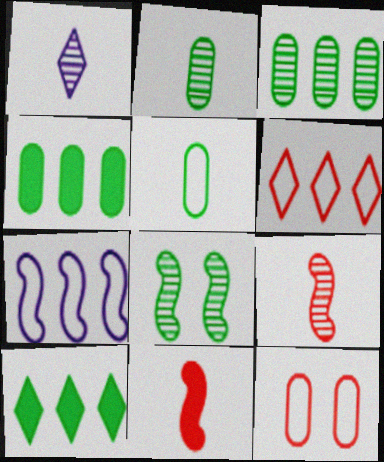[[1, 2, 9], 
[1, 5, 11], 
[5, 8, 10], 
[7, 8, 11]]